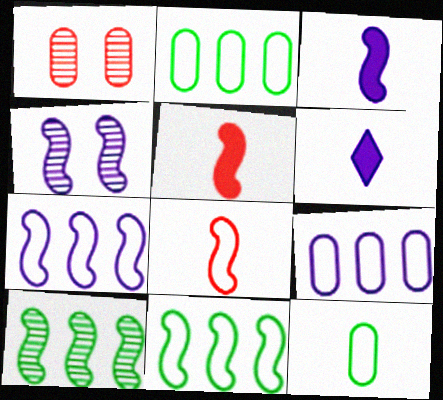[[1, 6, 11], 
[3, 4, 7], 
[4, 5, 11], 
[4, 6, 9]]